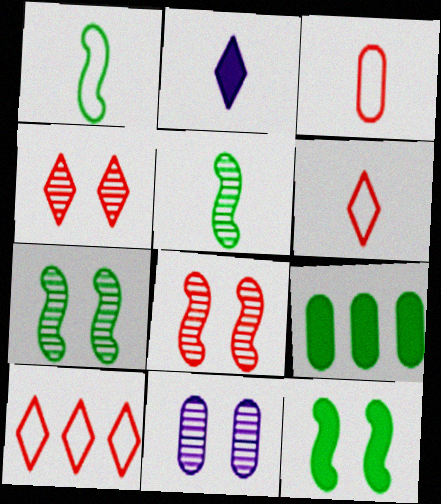[[2, 3, 5], 
[3, 9, 11], 
[4, 7, 11]]